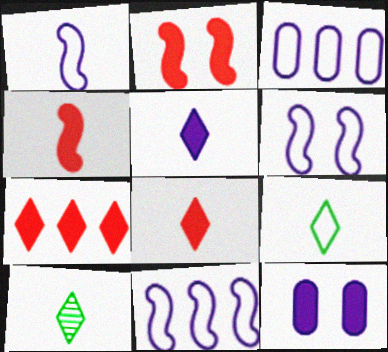[[1, 6, 11], 
[2, 3, 10]]